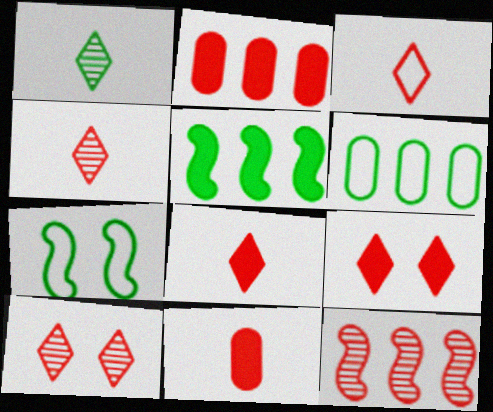[[3, 4, 8]]